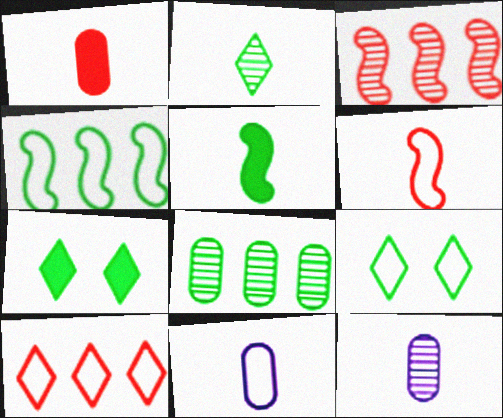[[3, 7, 11], 
[5, 8, 9]]